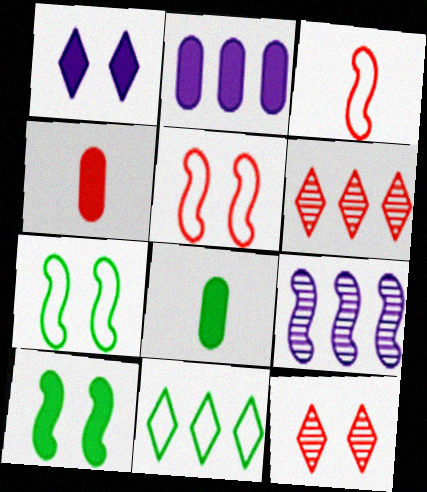[[3, 9, 10], 
[4, 5, 6]]